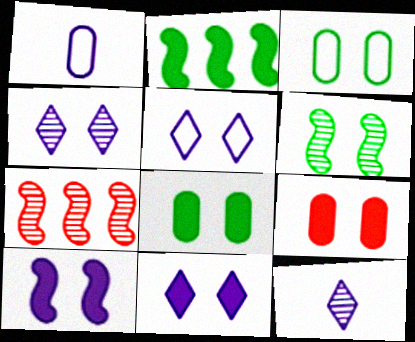[[4, 5, 11], 
[5, 6, 9]]